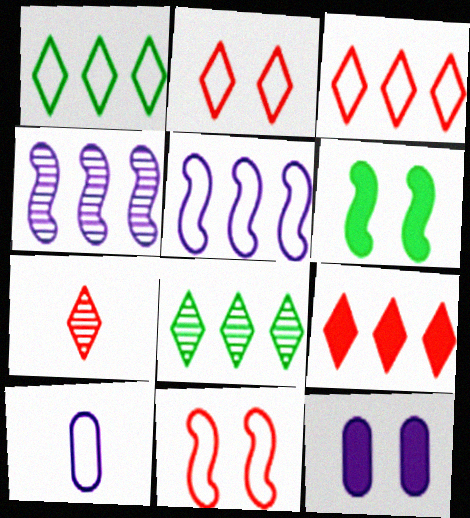[[1, 10, 11], 
[2, 7, 9]]